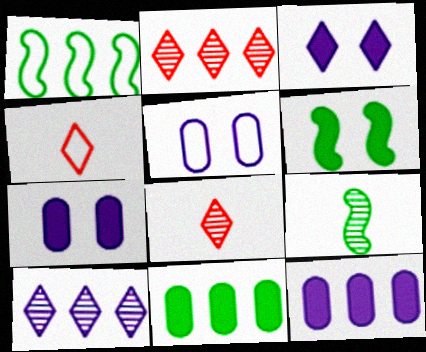[[1, 2, 12], 
[1, 4, 5], 
[1, 6, 9], 
[1, 7, 8]]